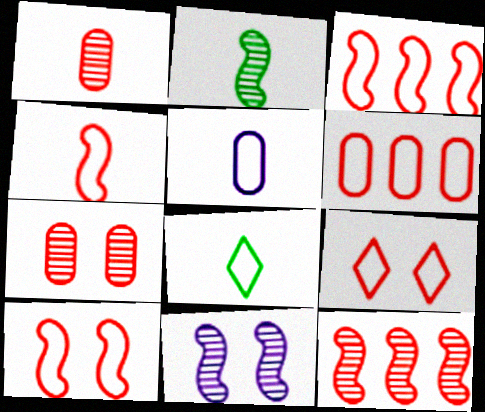[[2, 11, 12], 
[3, 4, 10], 
[4, 5, 8], 
[4, 6, 9]]